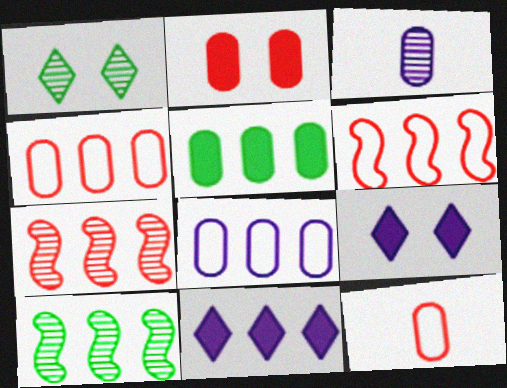[[1, 3, 7], 
[4, 10, 11], 
[9, 10, 12]]